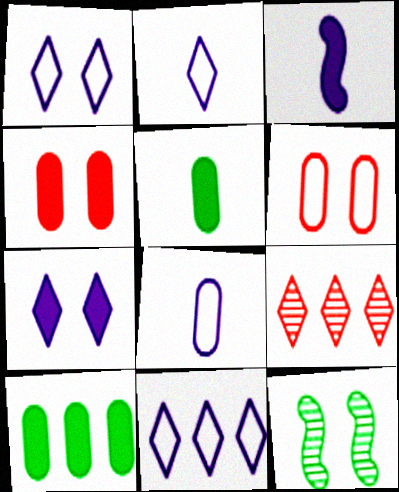[[1, 2, 11], 
[1, 4, 12], 
[6, 7, 12]]